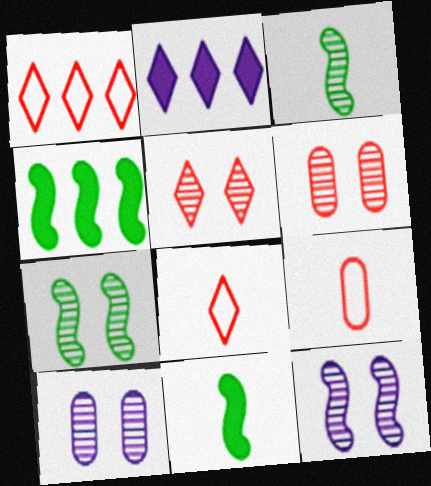[[1, 10, 11], 
[2, 7, 9], 
[4, 8, 10], 
[5, 7, 10]]